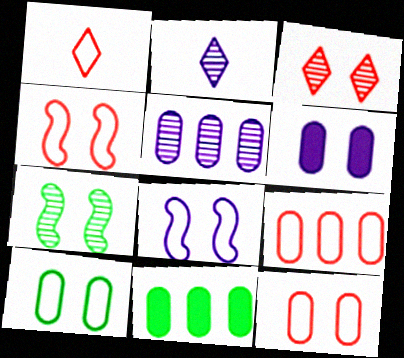[[1, 4, 9], 
[2, 4, 11], 
[5, 9, 11]]